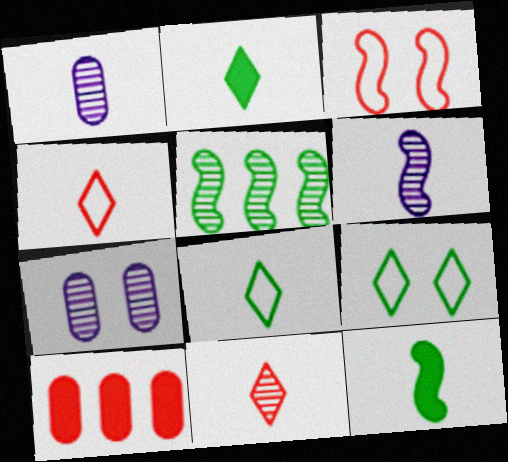[[1, 4, 12], 
[3, 10, 11], 
[5, 7, 11], 
[6, 9, 10]]